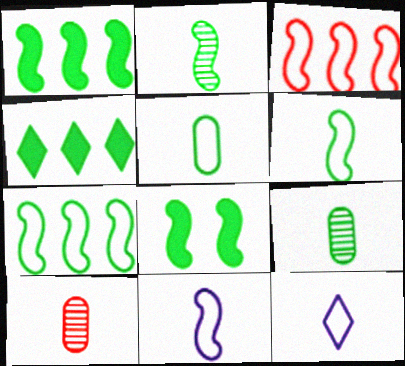[[2, 7, 8]]